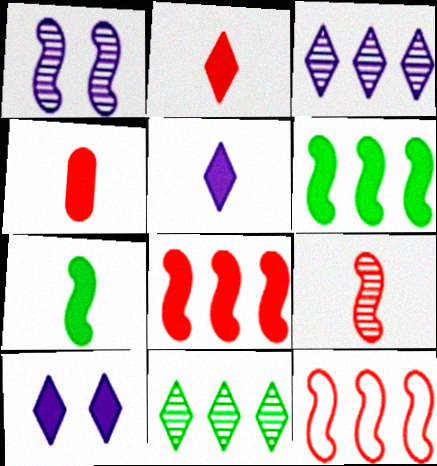[[1, 7, 12], 
[4, 5, 7], 
[4, 6, 10]]